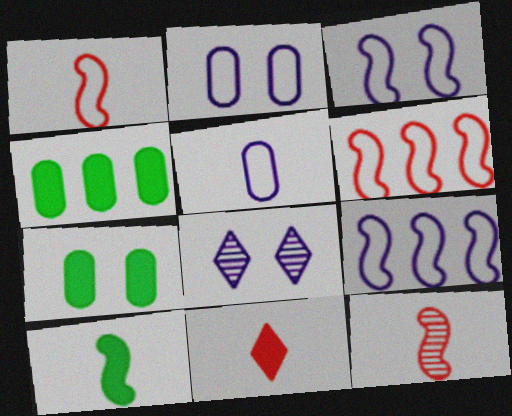[[1, 4, 8]]